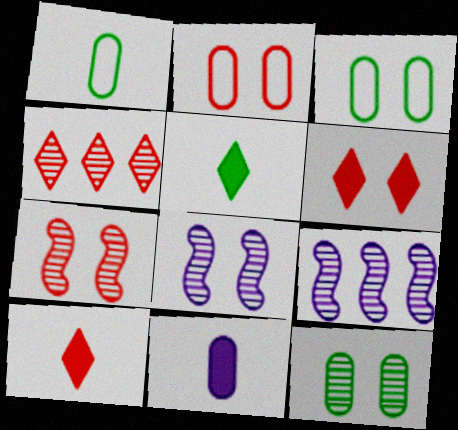[[1, 6, 9], 
[2, 5, 9], 
[2, 6, 7], 
[3, 6, 8], 
[3, 9, 10]]